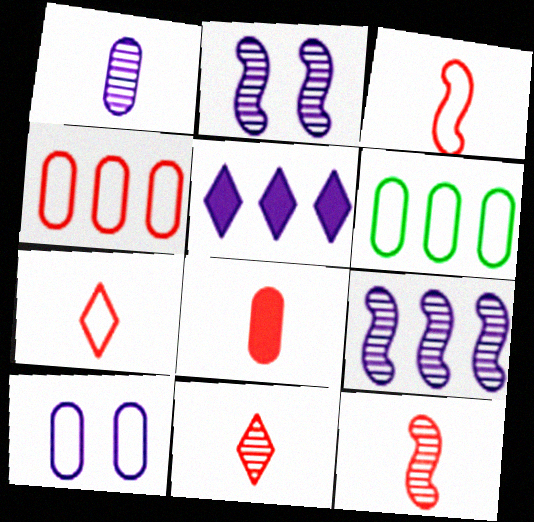[[3, 8, 11], 
[7, 8, 12]]